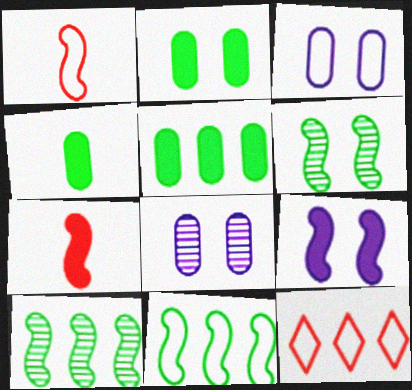[[1, 9, 10], 
[2, 4, 5]]